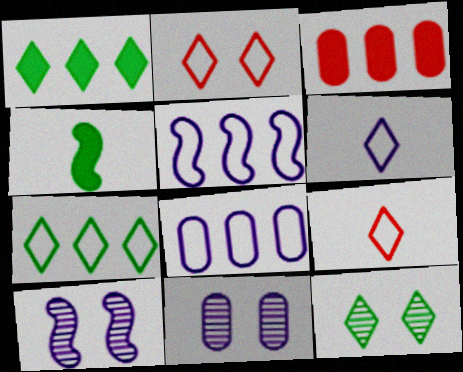[[2, 6, 7]]